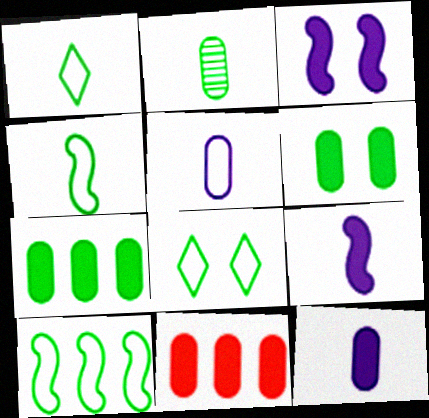[[6, 11, 12]]